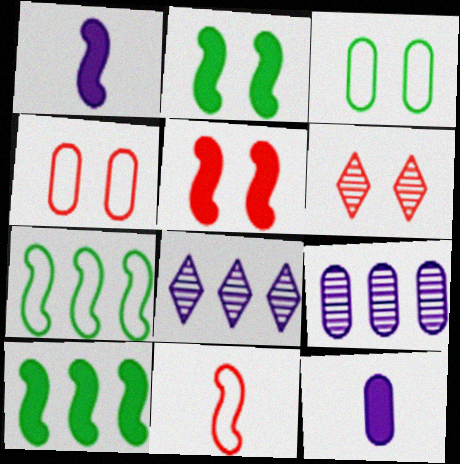[[1, 5, 10], 
[4, 5, 6], 
[6, 7, 12]]